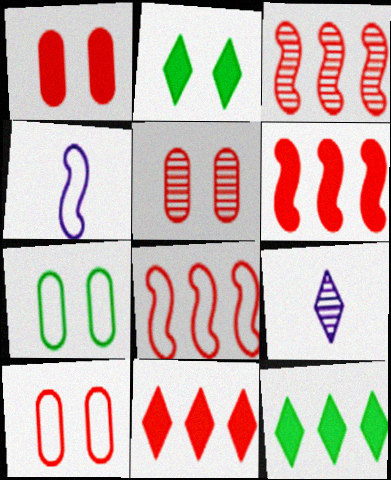[[1, 5, 10], 
[3, 6, 8], 
[4, 5, 12], 
[6, 7, 9]]